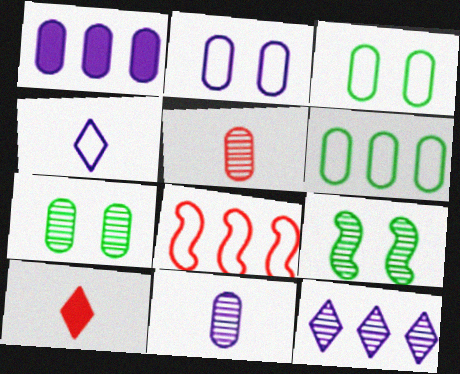[[1, 2, 11], 
[1, 3, 5], 
[3, 4, 8], 
[5, 9, 12]]